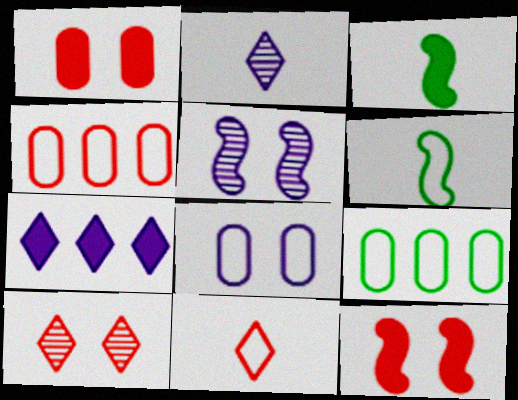[[1, 3, 7], 
[2, 9, 12]]